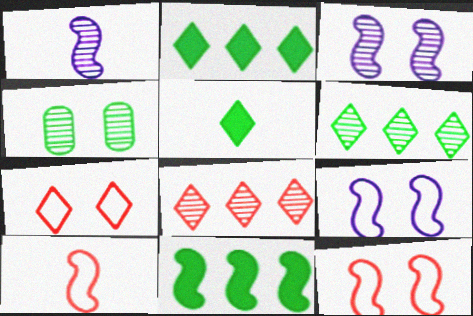[[1, 4, 8], 
[1, 11, 12], 
[3, 10, 11]]